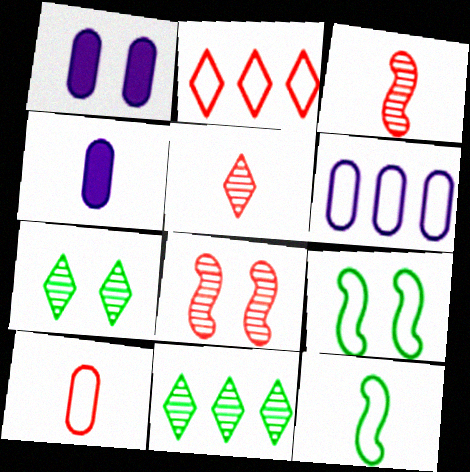[[4, 5, 12]]